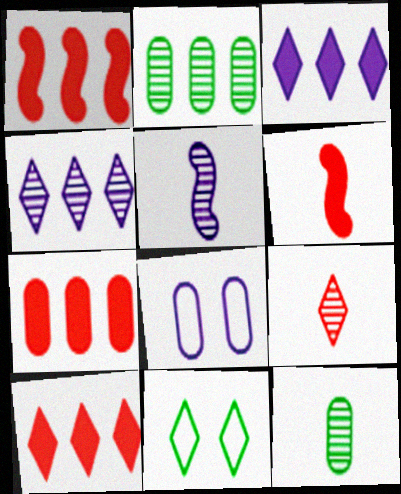[[1, 7, 10], 
[3, 5, 8], 
[3, 9, 11], 
[5, 7, 11], 
[5, 9, 12], 
[7, 8, 12]]